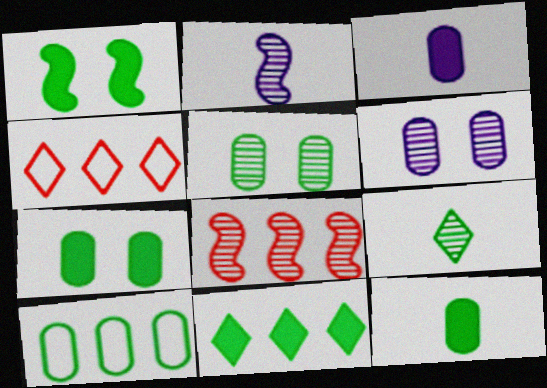[[1, 9, 10], 
[1, 11, 12], 
[2, 4, 7], 
[5, 10, 12], 
[6, 8, 9]]